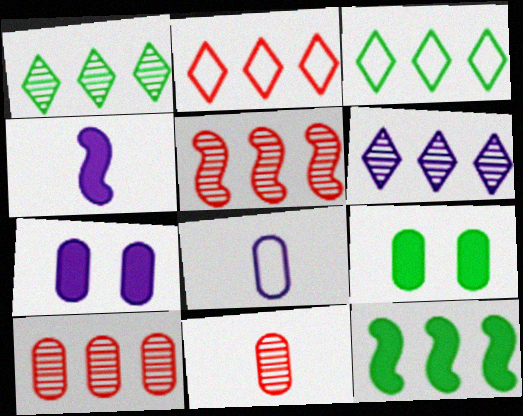[[8, 9, 10]]